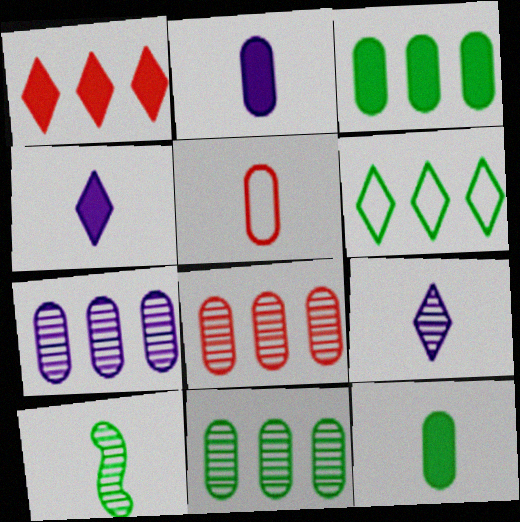[[4, 5, 10], 
[7, 8, 11]]